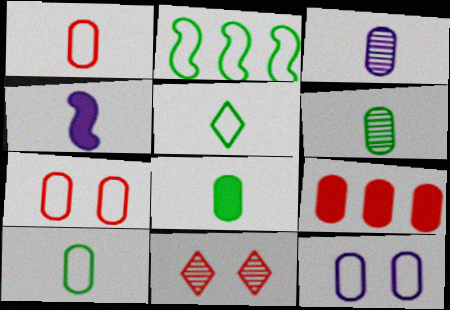[[1, 3, 8], 
[6, 8, 10], 
[6, 9, 12]]